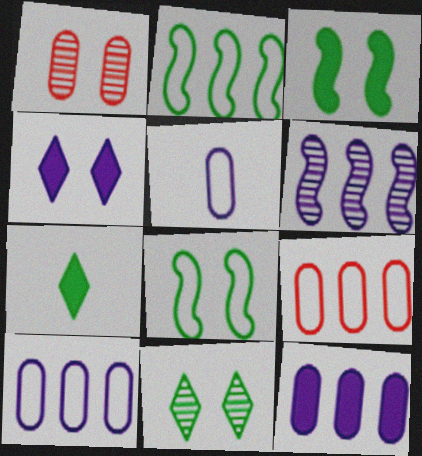[[1, 4, 8], 
[4, 5, 6]]